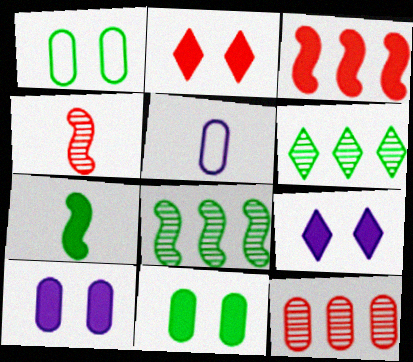[[1, 6, 7], 
[2, 5, 8], 
[5, 11, 12]]